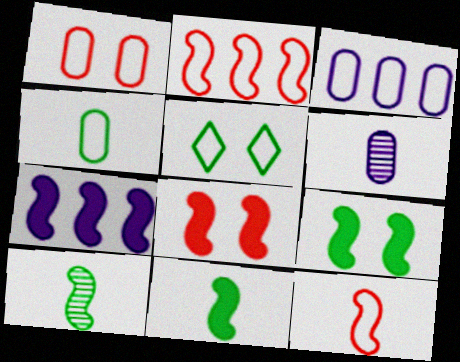[[1, 3, 4], 
[3, 5, 12], 
[7, 8, 11]]